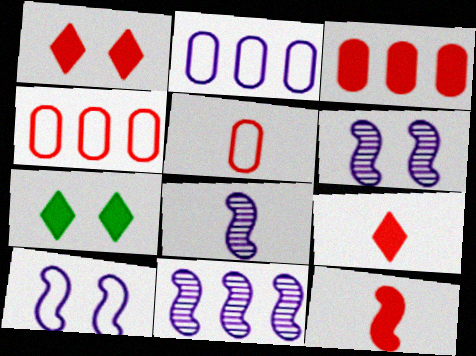[[1, 3, 12], 
[4, 7, 8], 
[5, 7, 11], 
[6, 8, 11]]